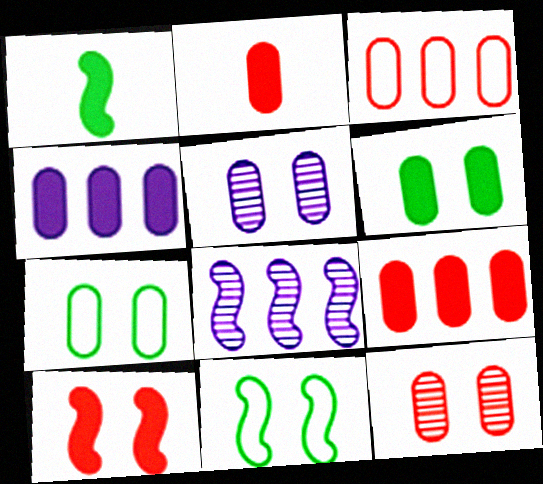[[2, 3, 12], 
[2, 4, 6]]